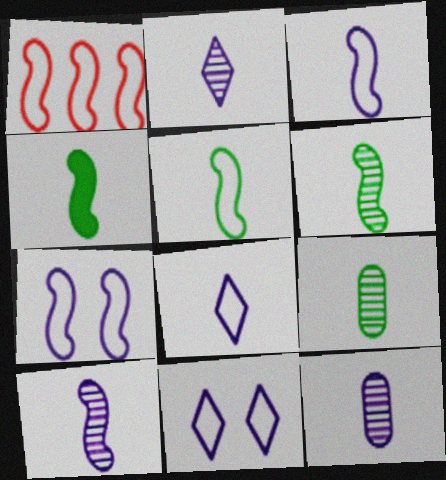[[1, 5, 7], 
[2, 10, 12], 
[4, 5, 6]]